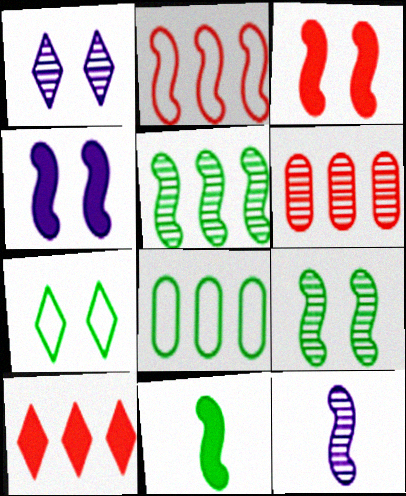[[2, 6, 10]]